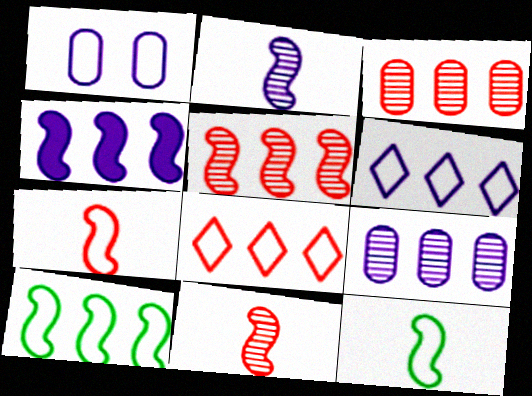[[1, 8, 12], 
[4, 5, 10], 
[4, 6, 9]]